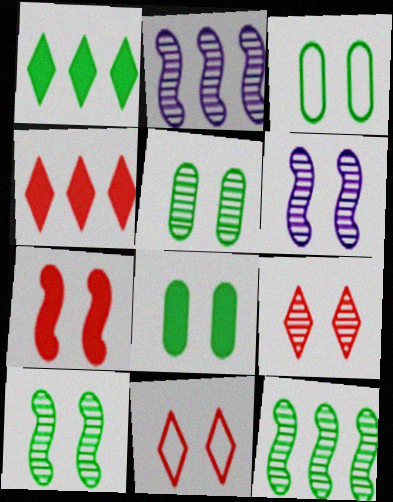[[3, 5, 8], 
[5, 6, 9], 
[6, 8, 11]]